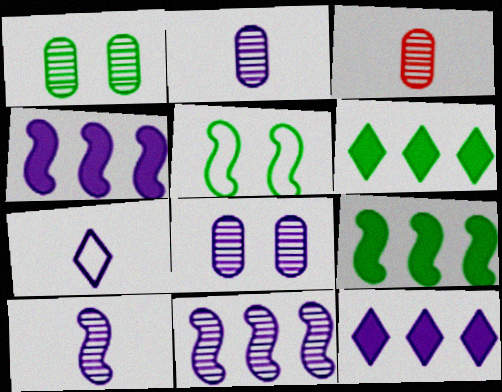[[3, 5, 12], 
[4, 7, 8]]